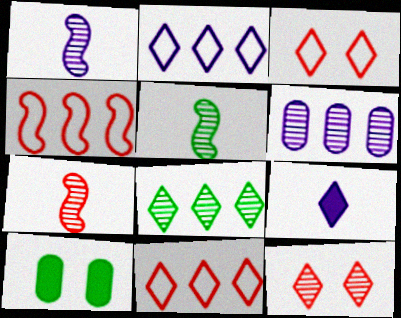[[1, 5, 7], 
[1, 10, 11], 
[2, 7, 10], 
[3, 8, 9], 
[5, 6, 12]]